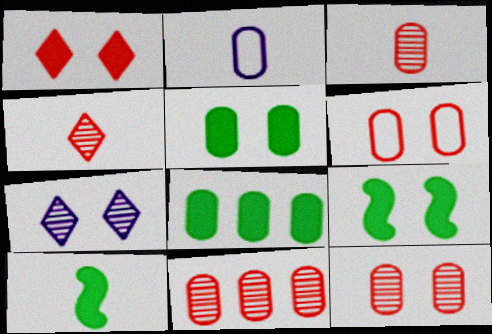[[2, 4, 10], 
[2, 5, 11], 
[2, 8, 12], 
[3, 11, 12], 
[6, 7, 9]]